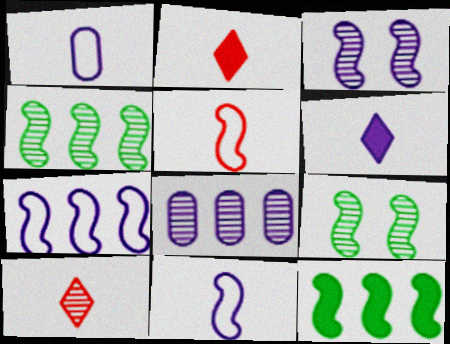[[3, 5, 12], 
[8, 9, 10]]